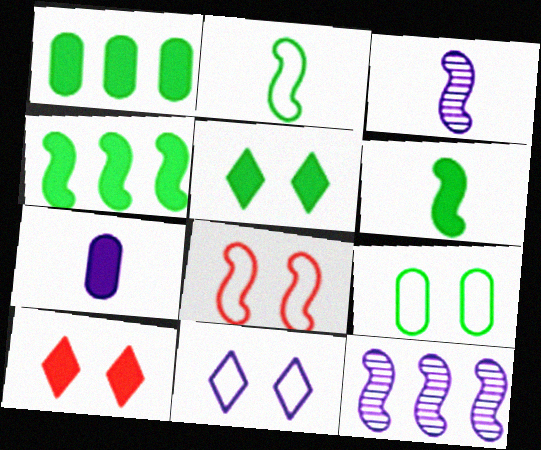[[1, 5, 6], 
[3, 4, 8], 
[4, 7, 10], 
[6, 8, 12], 
[7, 11, 12], 
[8, 9, 11]]